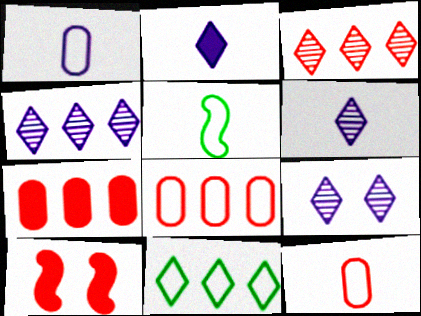[[3, 10, 12], 
[4, 6, 9], 
[5, 7, 9]]